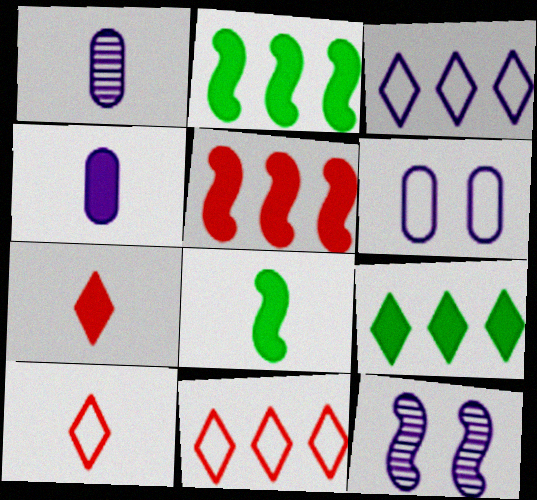[[1, 8, 10], 
[3, 4, 12], 
[4, 7, 8]]